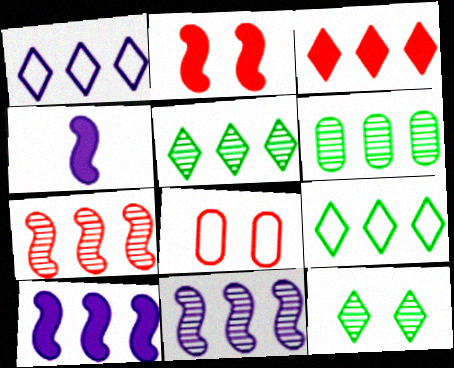[[1, 3, 5], 
[4, 5, 8]]